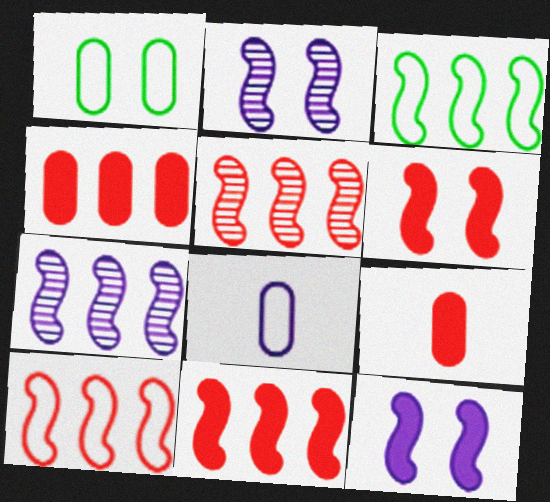[[3, 7, 11], 
[5, 10, 11]]